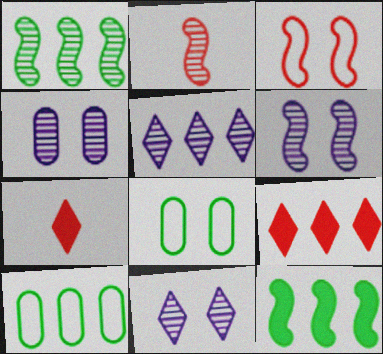[[1, 2, 6], 
[4, 6, 11], 
[6, 7, 10]]